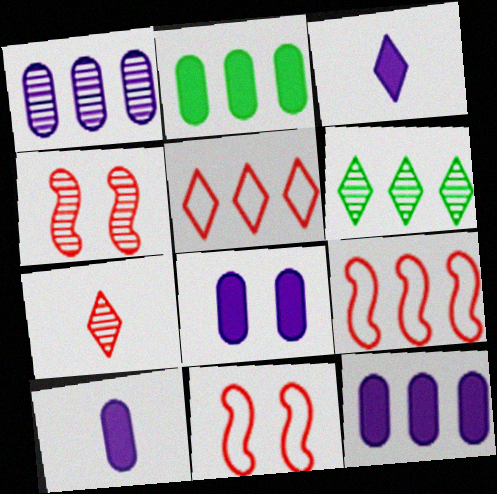[[6, 9, 12], 
[6, 10, 11], 
[8, 10, 12]]